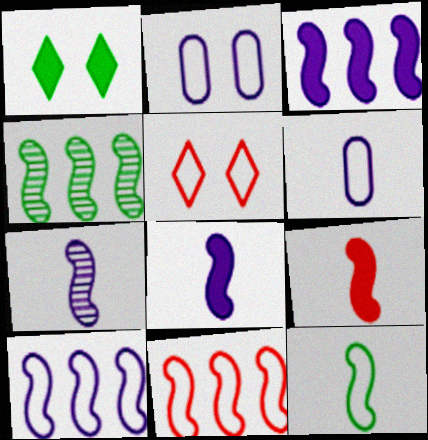[[3, 4, 11], 
[7, 9, 12]]